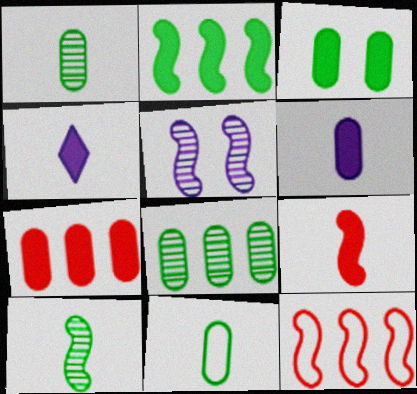[[3, 6, 7], 
[3, 8, 11]]